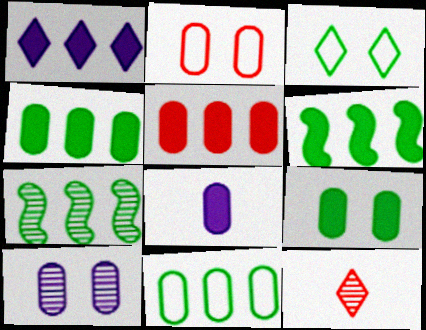[[1, 3, 12], 
[1, 5, 6], 
[2, 9, 10], 
[5, 8, 9], 
[7, 10, 12]]